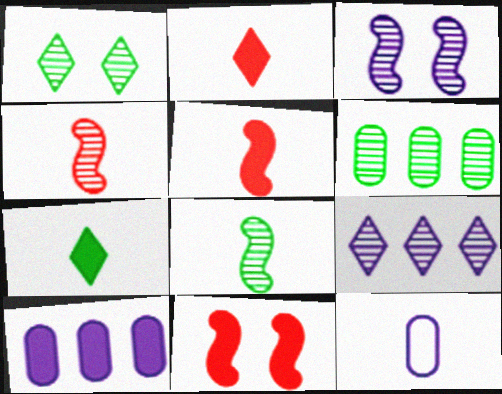[[1, 6, 8], 
[2, 8, 12], 
[4, 7, 12], 
[7, 10, 11]]